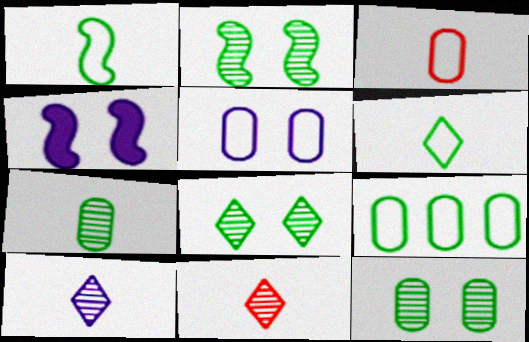[[2, 8, 12], 
[3, 5, 9], 
[4, 9, 11]]